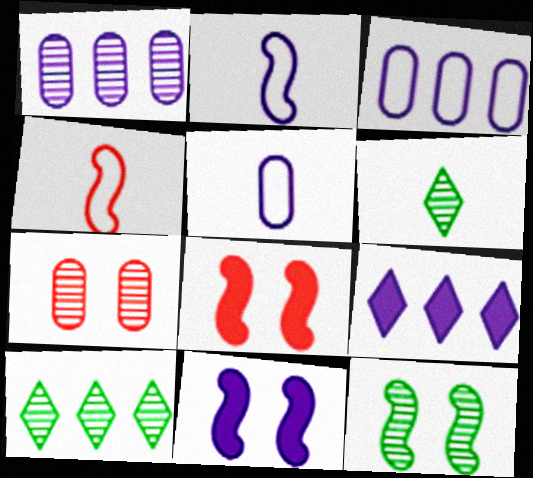[[3, 6, 8], 
[5, 8, 10]]